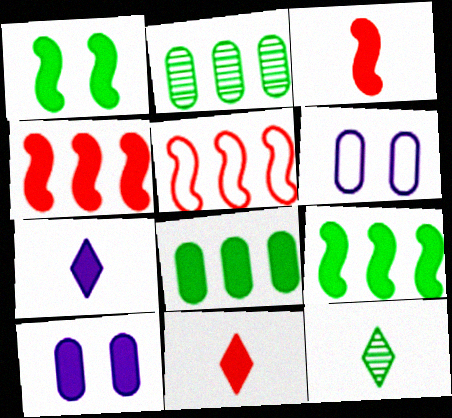[[4, 6, 12], 
[5, 10, 12], 
[9, 10, 11]]